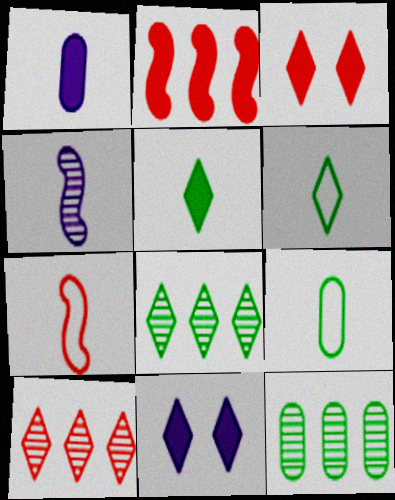[[6, 10, 11], 
[7, 11, 12]]